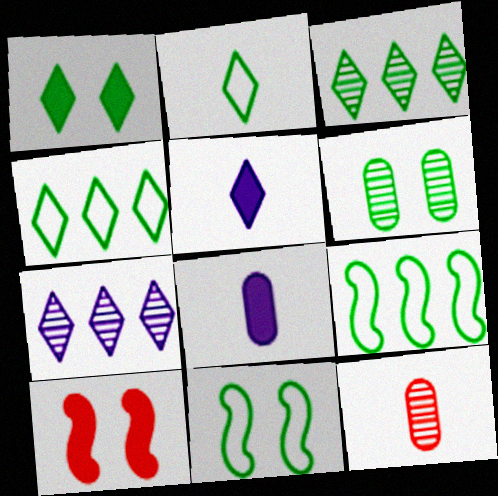[[1, 2, 3], 
[1, 6, 11]]